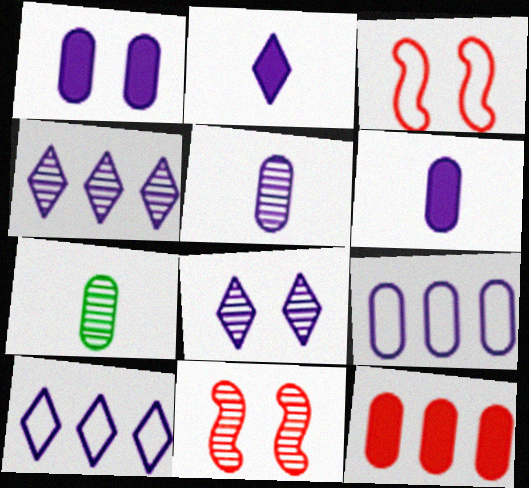[[1, 5, 9], 
[2, 8, 10], 
[4, 7, 11]]